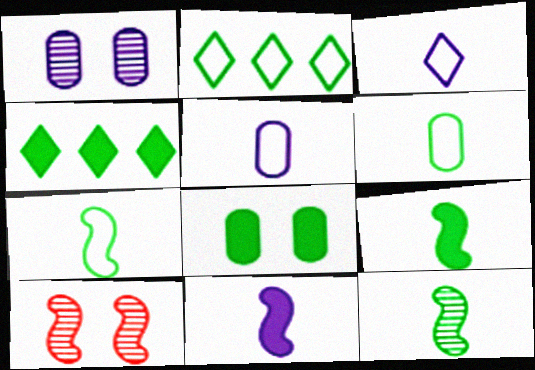[[2, 8, 12], 
[4, 5, 10], 
[4, 8, 9], 
[7, 9, 12]]